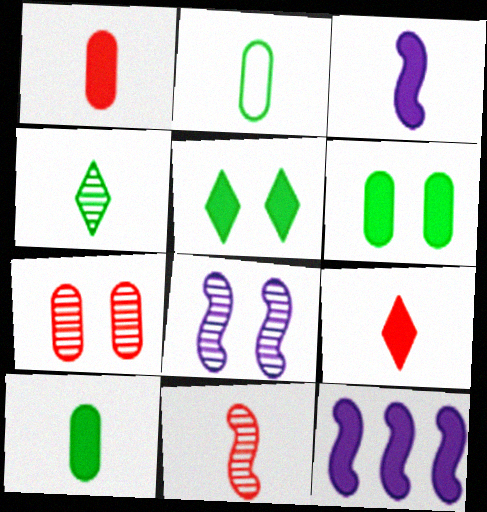[[1, 5, 12], 
[3, 9, 10], 
[6, 9, 12]]